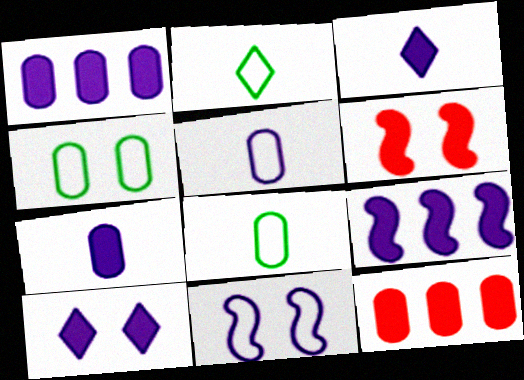[[7, 9, 10]]